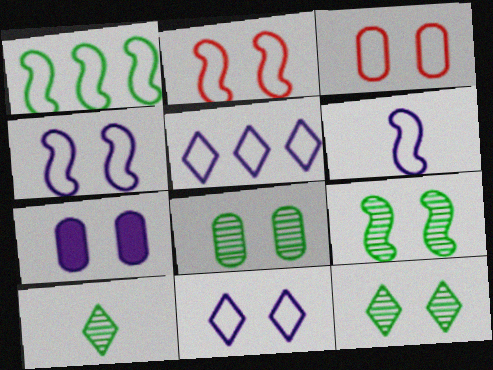[[1, 2, 6], 
[2, 7, 12], 
[3, 7, 8], 
[8, 9, 12]]